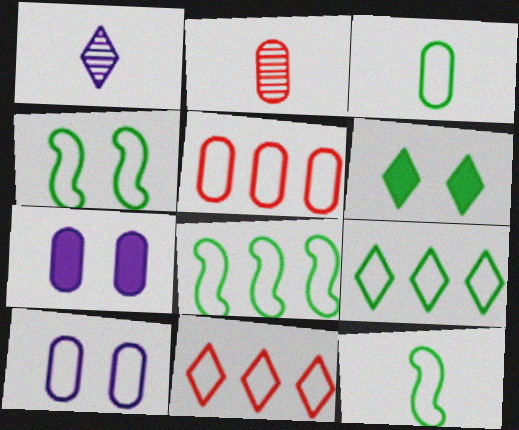[[1, 6, 11], 
[3, 4, 9], 
[3, 5, 10], 
[4, 8, 12], 
[10, 11, 12]]